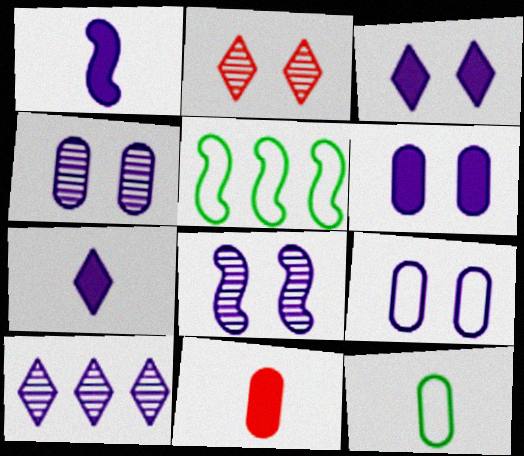[[1, 9, 10], 
[3, 8, 9], 
[4, 6, 9]]